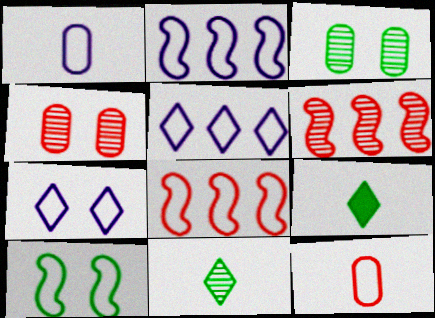[[1, 2, 7], 
[2, 4, 9], 
[5, 10, 12]]